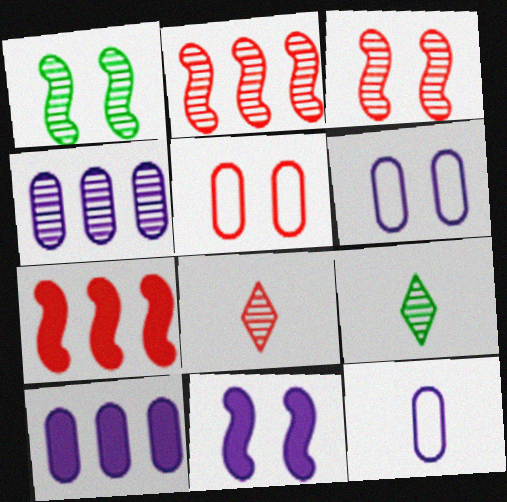[[1, 4, 8], 
[3, 4, 9], 
[5, 7, 8], 
[6, 7, 9]]